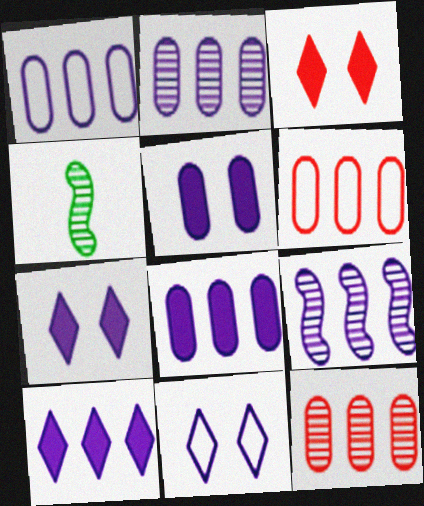[[1, 2, 8], 
[1, 3, 4], 
[1, 9, 10], 
[4, 6, 7]]